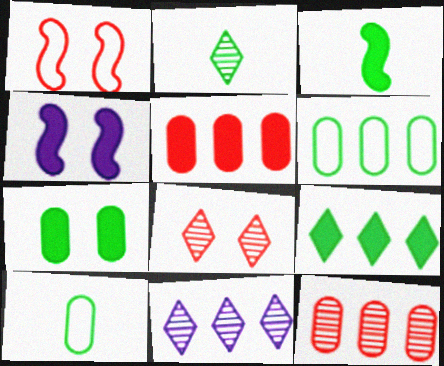[[2, 3, 10], 
[2, 8, 11], 
[3, 7, 9]]